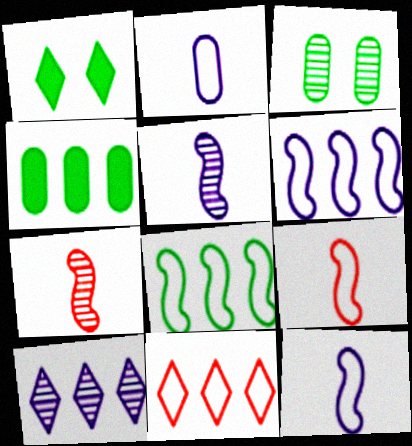[[3, 7, 10]]